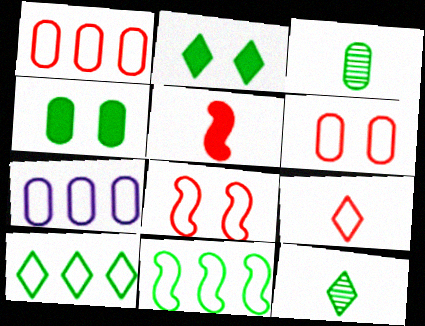[[1, 8, 9], 
[2, 3, 11], 
[2, 10, 12], 
[4, 11, 12]]